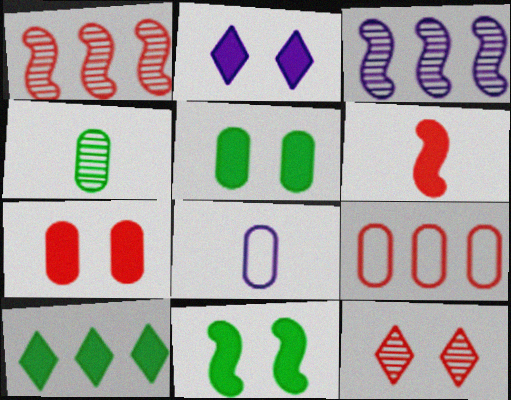[[2, 3, 8], 
[2, 7, 11], 
[3, 4, 12], 
[3, 9, 10], 
[6, 9, 12]]